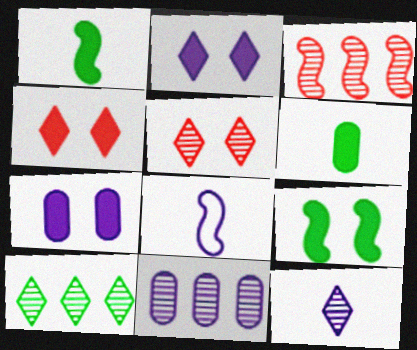[[2, 8, 11], 
[3, 8, 9], 
[3, 10, 11], 
[4, 7, 9], 
[5, 10, 12]]